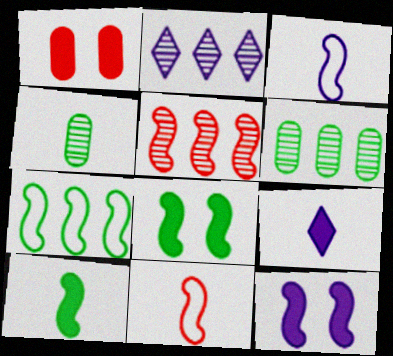[[2, 5, 6], 
[3, 5, 8], 
[4, 9, 11]]